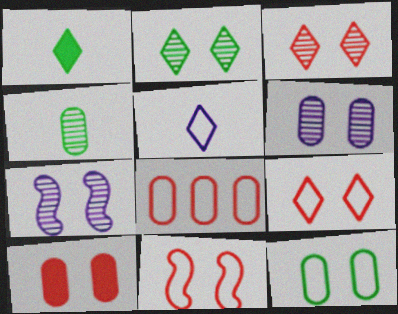[[1, 7, 8], 
[3, 10, 11], 
[6, 10, 12]]